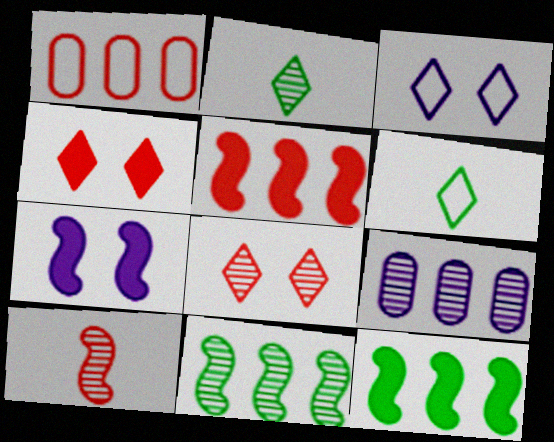[[1, 2, 7], 
[1, 4, 10]]